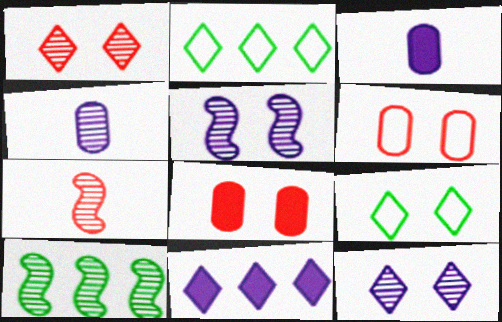[[1, 4, 10], 
[5, 7, 10], 
[5, 8, 9]]